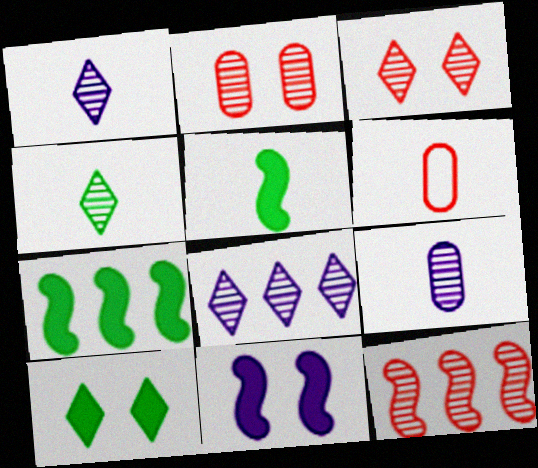[[1, 5, 6], 
[3, 4, 8]]